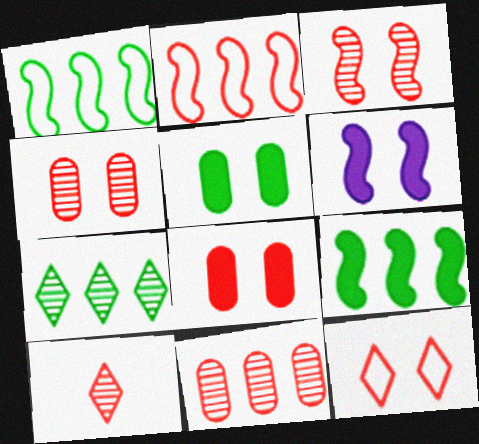[[2, 8, 10], 
[3, 8, 12], 
[3, 10, 11]]